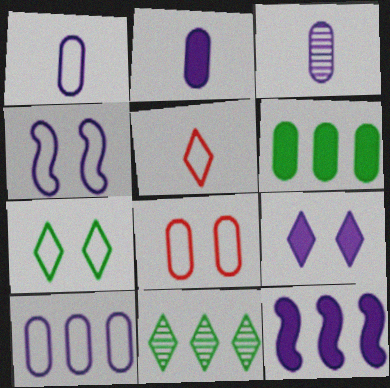[[1, 2, 3], 
[2, 9, 12], 
[3, 6, 8], 
[4, 7, 8], 
[5, 9, 11]]